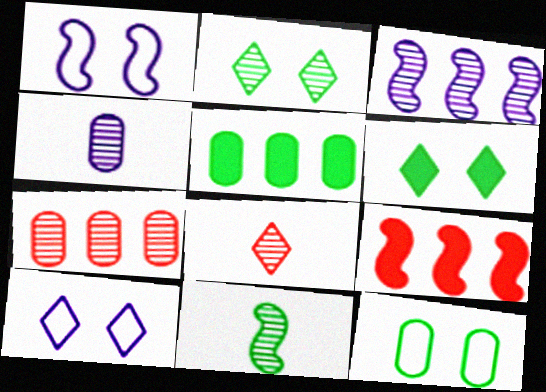[[1, 5, 8], 
[1, 9, 11], 
[4, 8, 11]]